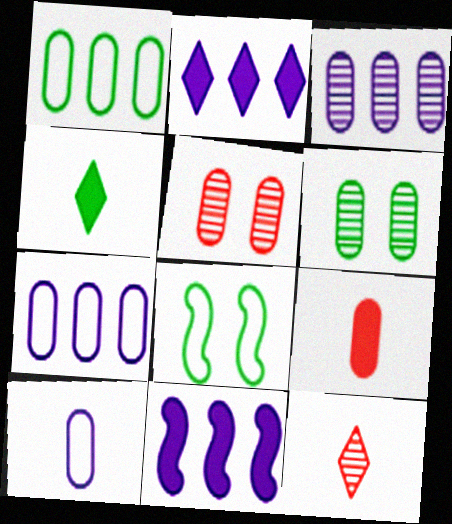[[6, 7, 9]]